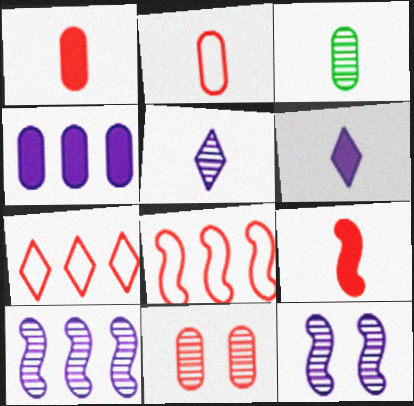[[7, 9, 11]]